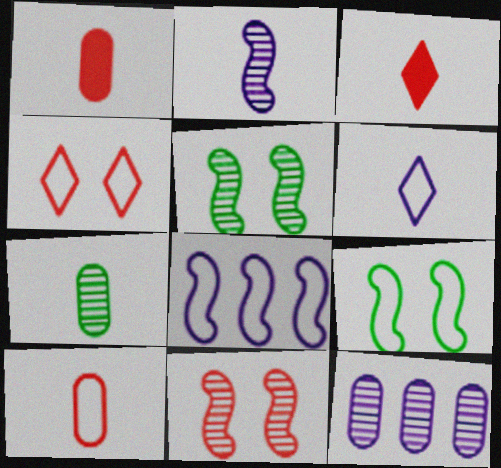[[3, 9, 12]]